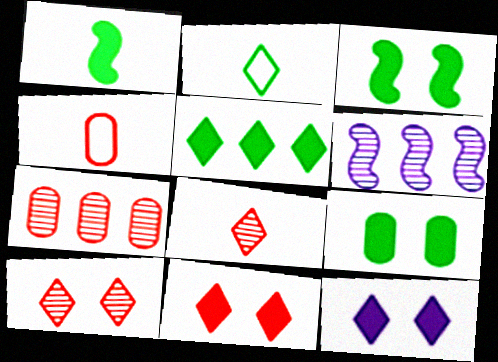[[1, 5, 9]]